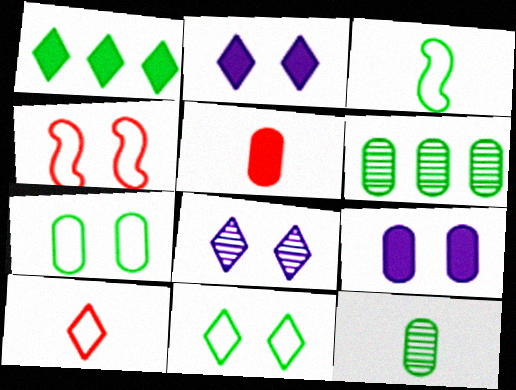[[1, 8, 10]]